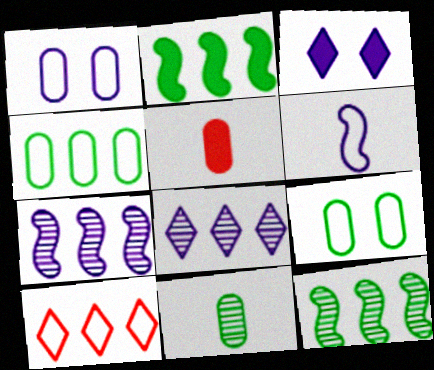[[2, 3, 5], 
[6, 9, 10]]